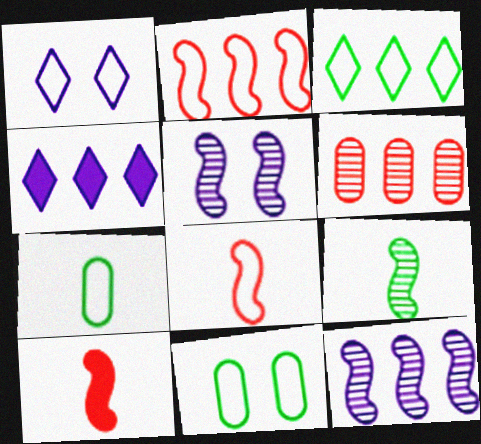[[1, 2, 7]]